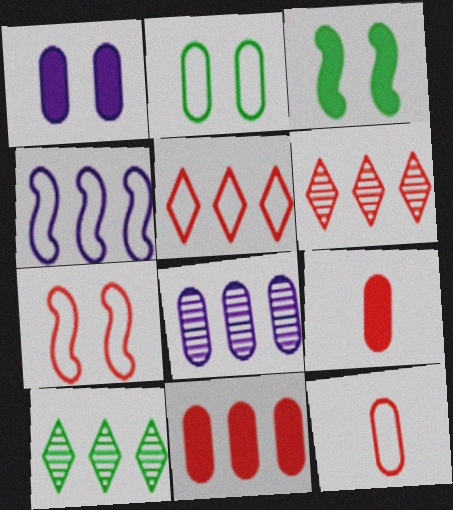[[2, 8, 9], 
[4, 10, 11], 
[5, 7, 12], 
[6, 7, 9]]